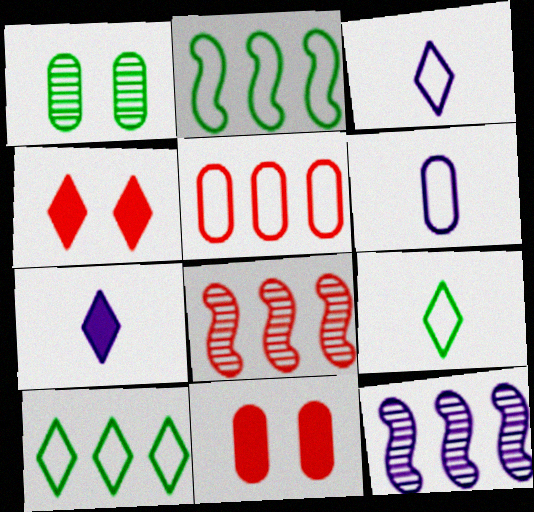[[9, 11, 12]]